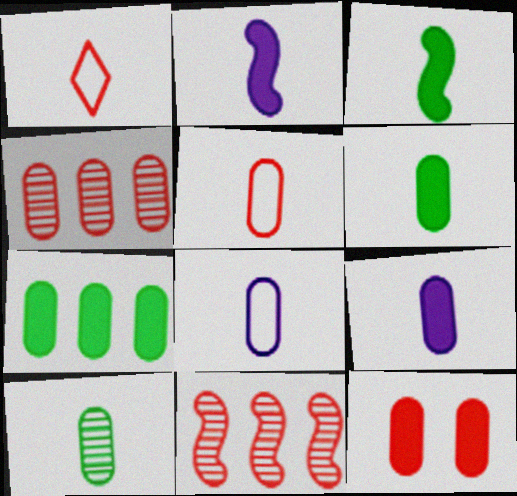[[1, 2, 10], 
[1, 11, 12], 
[4, 5, 12], 
[5, 9, 10], 
[7, 9, 12]]